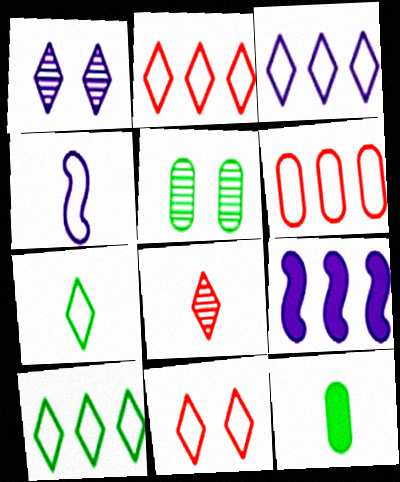[[2, 3, 10], 
[3, 7, 11], 
[4, 8, 12]]